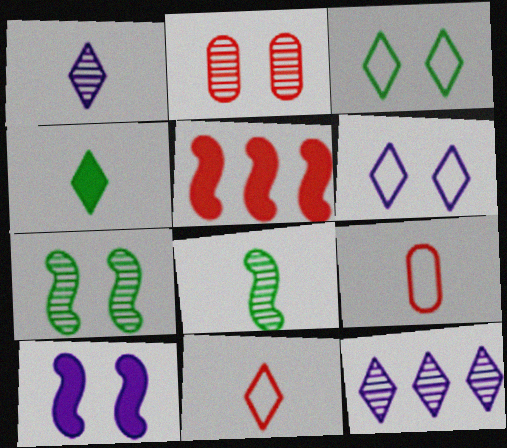[[1, 4, 11], 
[2, 3, 10], 
[2, 5, 11], 
[2, 8, 12]]